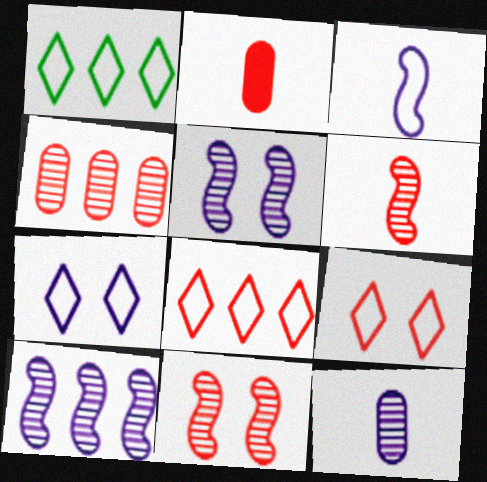[[1, 2, 5], 
[2, 8, 11]]